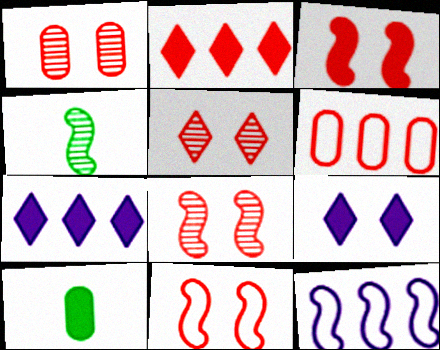[[1, 5, 8], 
[3, 4, 12], 
[3, 7, 10], 
[3, 8, 11], 
[4, 6, 9], 
[5, 10, 12]]